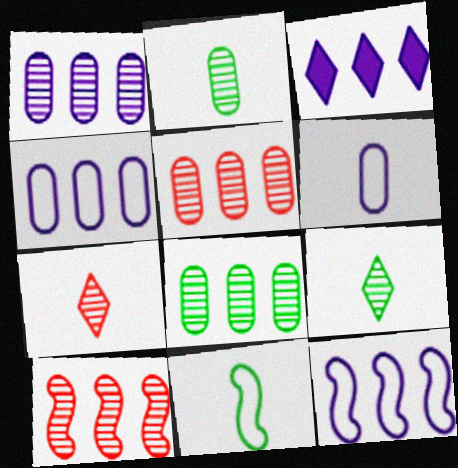[[1, 3, 12], 
[1, 5, 8]]